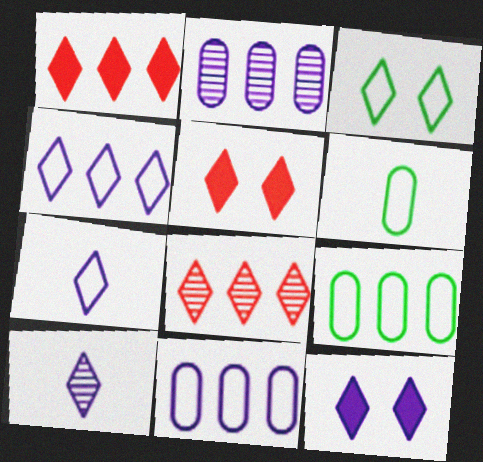[[1, 3, 10], 
[4, 10, 12]]